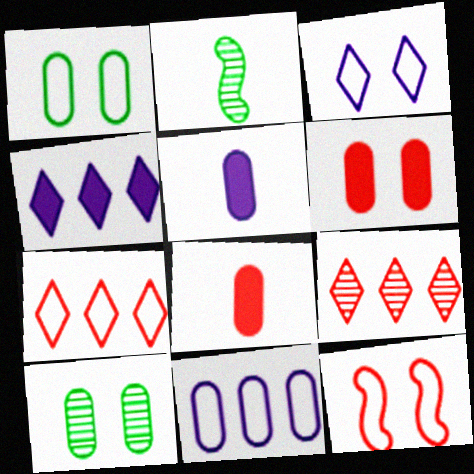[[1, 3, 12], 
[8, 9, 12], 
[8, 10, 11]]